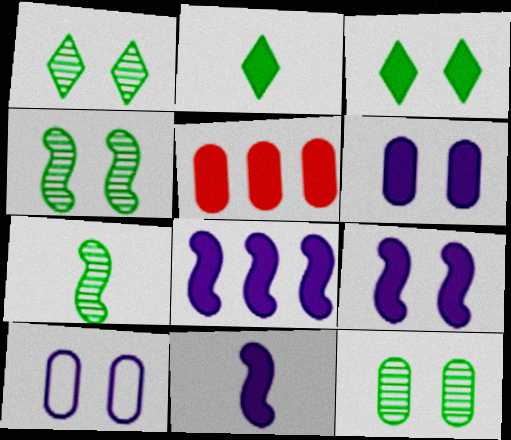[[1, 4, 12], 
[2, 5, 9], 
[3, 5, 11], 
[8, 9, 11]]